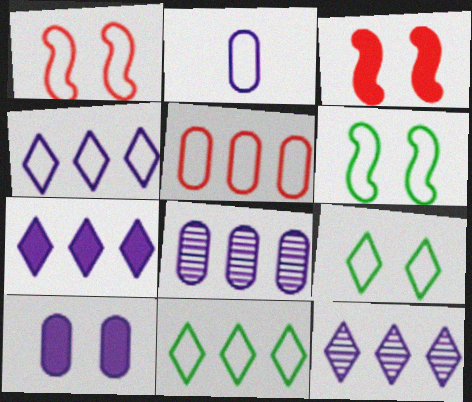[[1, 2, 11], 
[2, 8, 10], 
[4, 7, 12]]